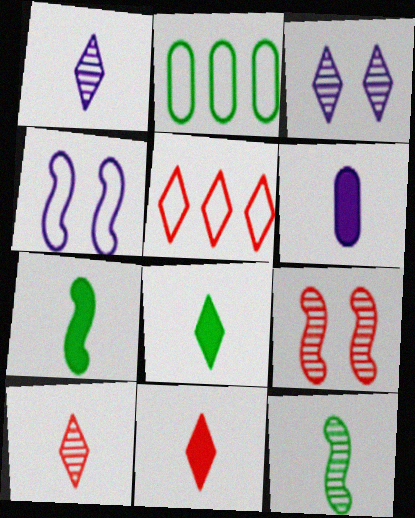[[3, 5, 8], 
[6, 7, 11]]